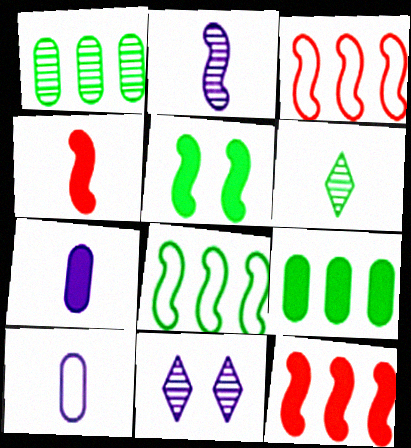[[2, 3, 5], 
[4, 6, 10]]